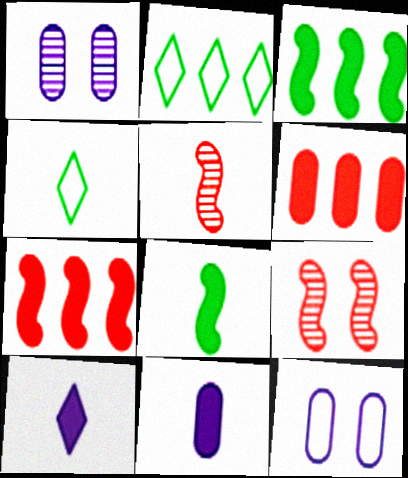[[1, 4, 7], 
[2, 9, 11], 
[4, 5, 11]]